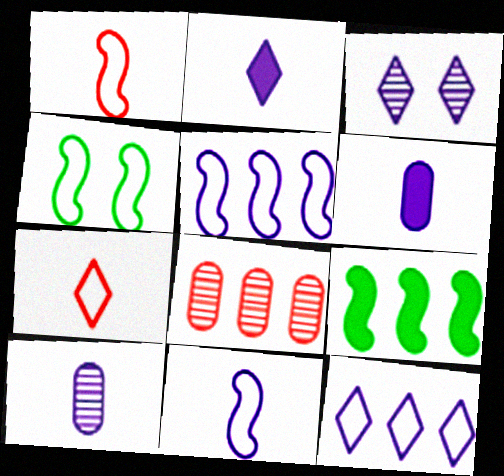[[1, 4, 5], 
[2, 3, 12], 
[2, 4, 8], 
[2, 10, 11], 
[3, 5, 6], 
[8, 9, 12]]